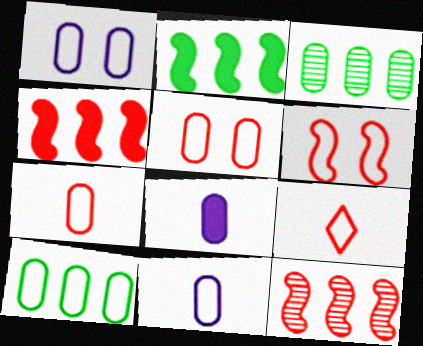[[1, 7, 10], 
[3, 5, 8], 
[5, 10, 11]]